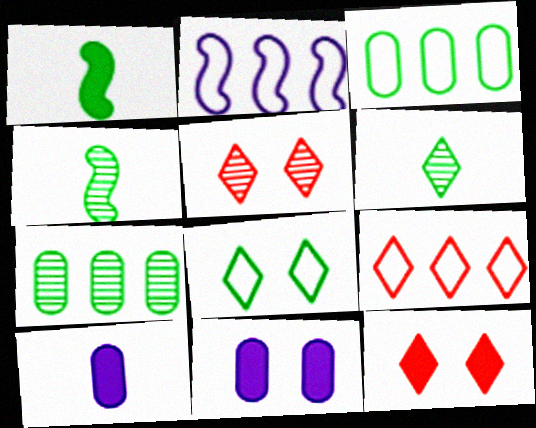[[1, 7, 8], 
[2, 3, 9], 
[4, 9, 11]]